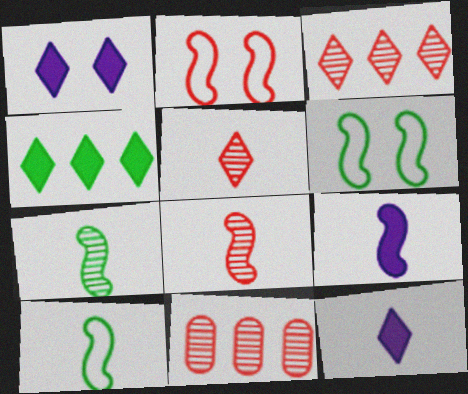[[1, 10, 11], 
[6, 11, 12], 
[8, 9, 10]]